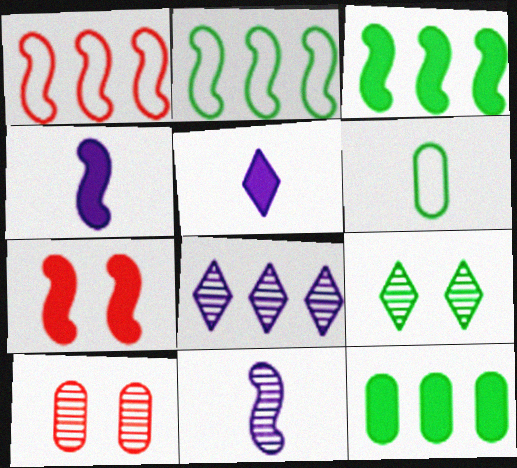[[1, 8, 12], 
[2, 5, 10], 
[2, 7, 11], 
[3, 4, 7], 
[3, 6, 9], 
[5, 7, 12], 
[6, 7, 8]]